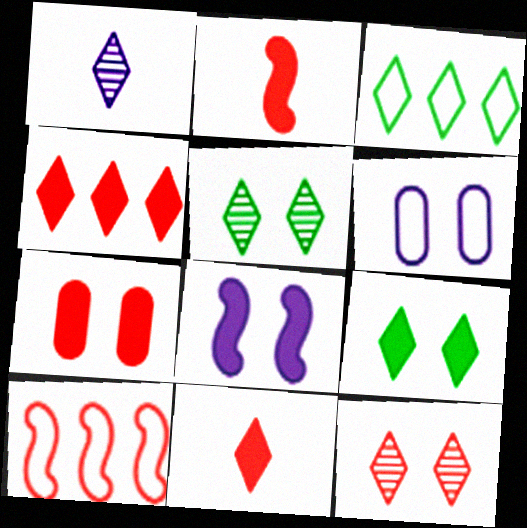[[2, 4, 7], 
[7, 8, 9]]